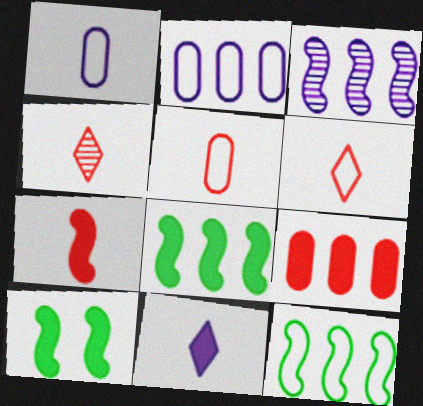[[2, 4, 10], 
[4, 5, 7], 
[9, 10, 11]]